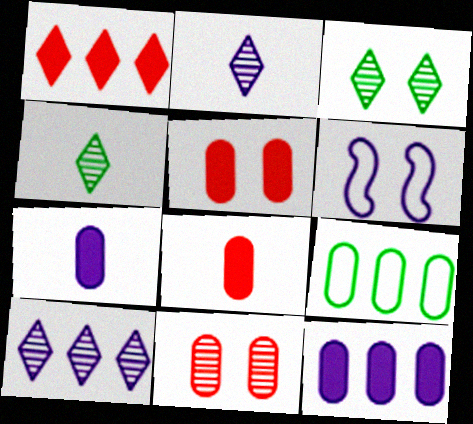[[2, 6, 12], 
[3, 5, 6], 
[6, 7, 10], 
[7, 9, 11]]